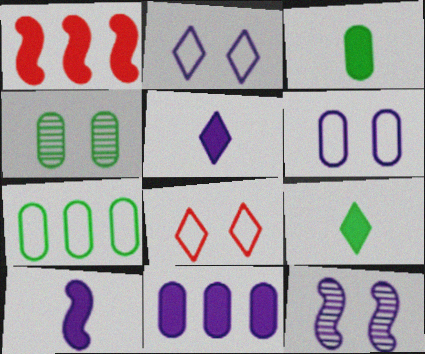[[3, 4, 7]]